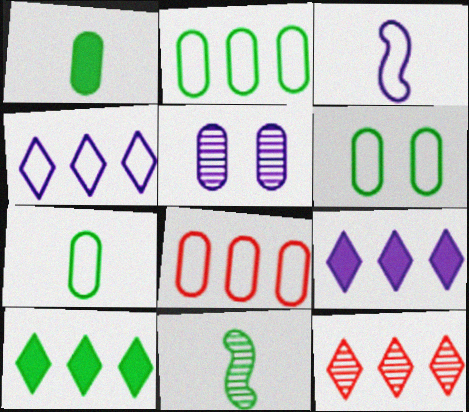[[1, 5, 8], 
[2, 6, 7], 
[3, 5, 9], 
[4, 10, 12], 
[5, 11, 12], 
[6, 10, 11]]